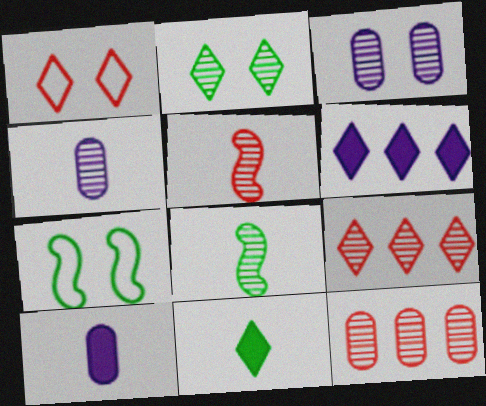[[3, 8, 9], 
[7, 9, 10]]